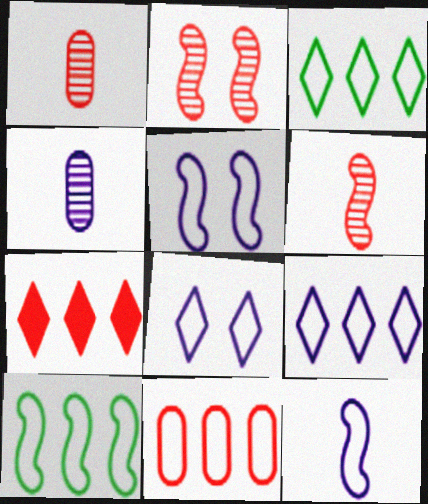[[9, 10, 11]]